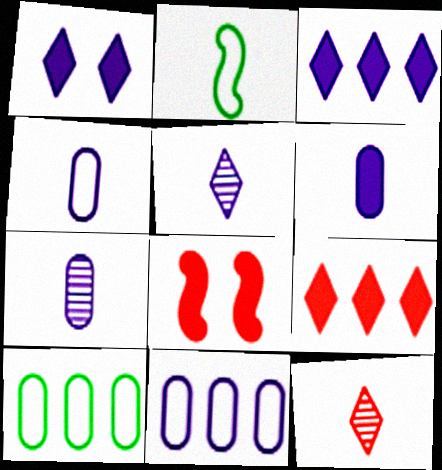[[2, 6, 12], 
[4, 6, 7], 
[5, 8, 10]]